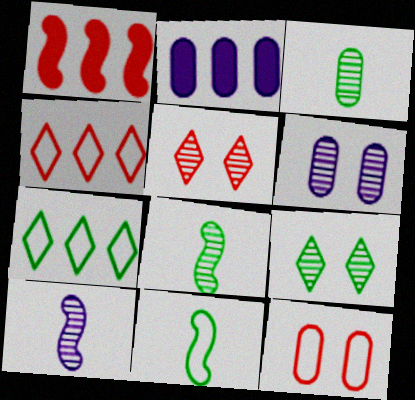[[2, 3, 12], 
[2, 5, 11]]